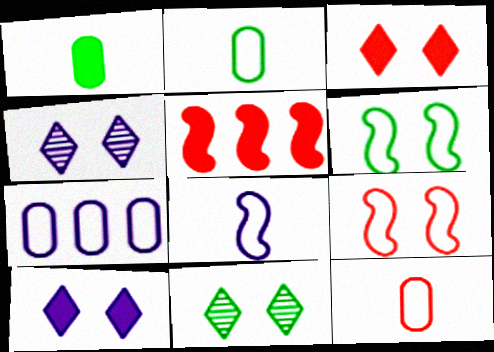[[1, 5, 10], 
[2, 4, 5]]